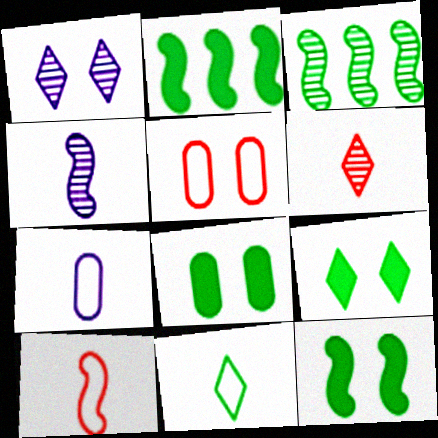[[1, 5, 12], 
[3, 8, 11], 
[7, 10, 11], 
[8, 9, 12]]